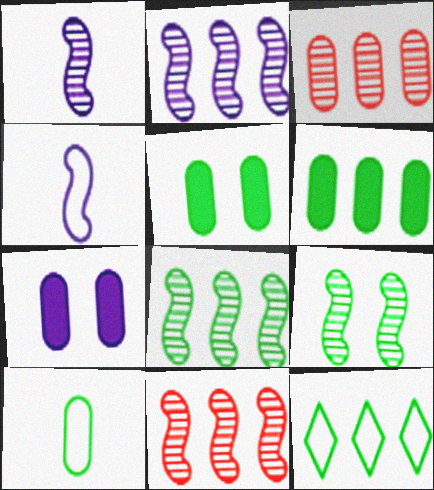[[1, 9, 11], 
[2, 8, 11], 
[3, 7, 10], 
[6, 8, 12]]